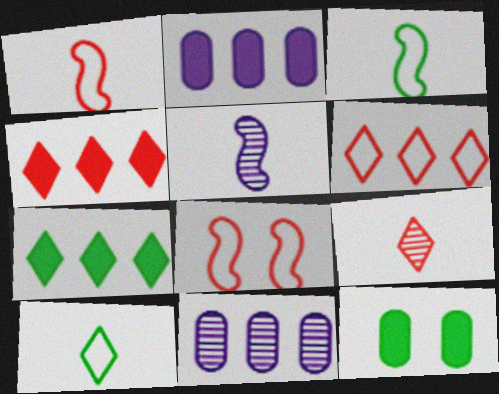[[5, 6, 12]]